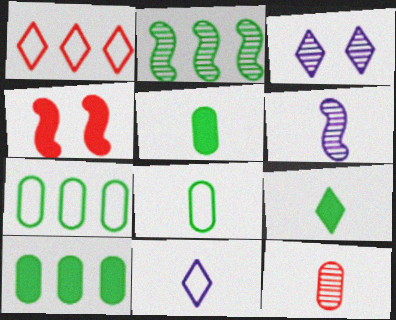[[1, 3, 9], 
[1, 4, 12], 
[2, 3, 12]]